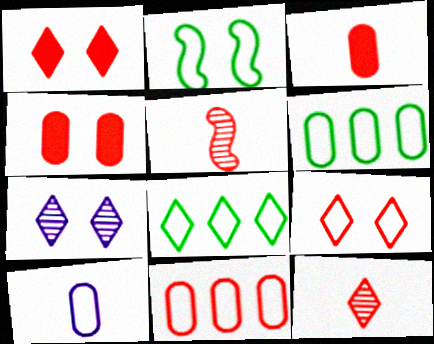[[1, 5, 11], 
[2, 4, 7]]